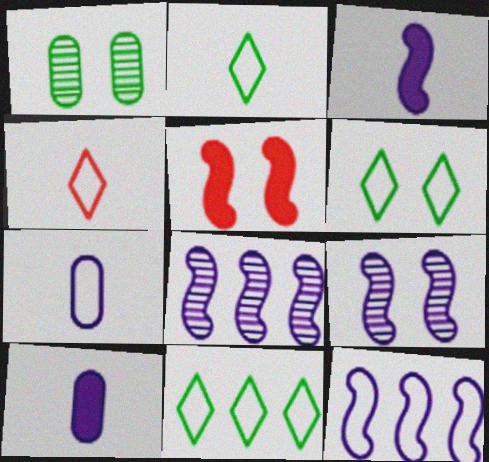[[2, 6, 11], 
[3, 9, 12]]